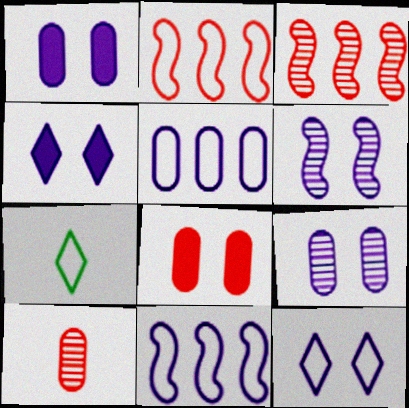[[1, 3, 7], 
[1, 6, 12]]